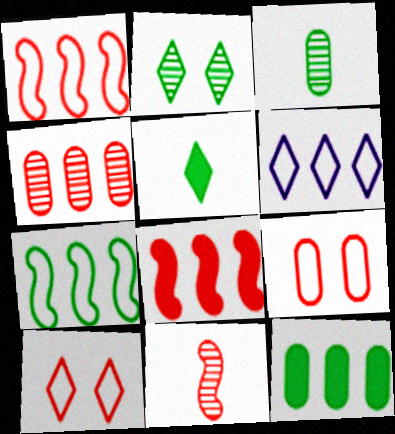[]